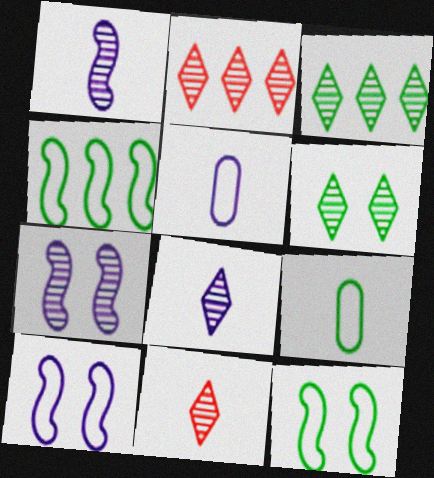[[2, 6, 8]]